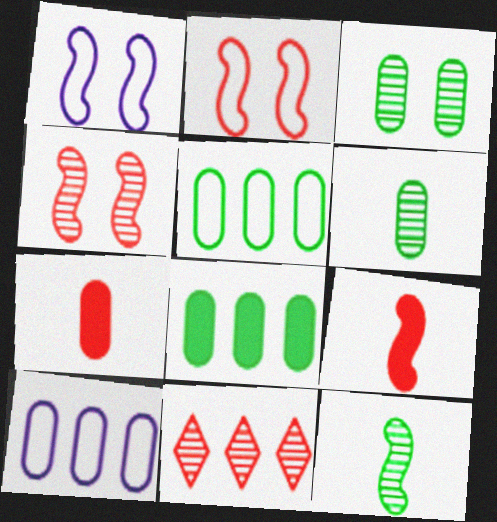[[2, 7, 11], 
[3, 7, 10]]